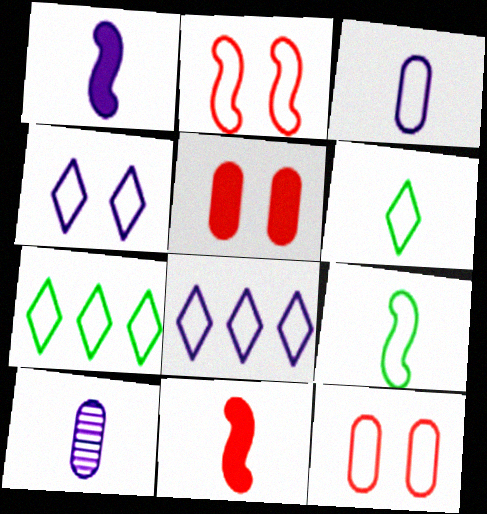[[2, 3, 7], 
[6, 10, 11], 
[8, 9, 12]]